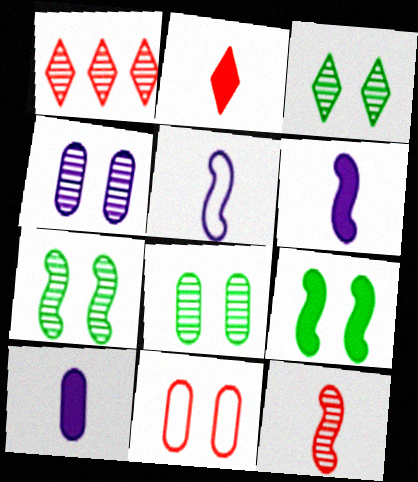[[3, 7, 8]]